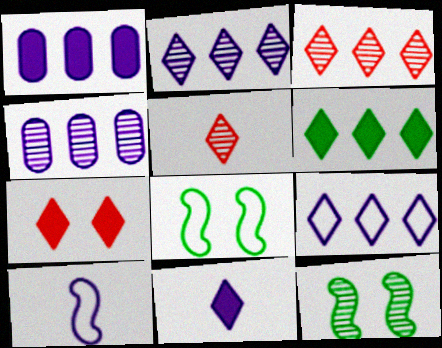[[1, 5, 8], 
[3, 6, 9], 
[4, 5, 12], 
[6, 7, 11]]